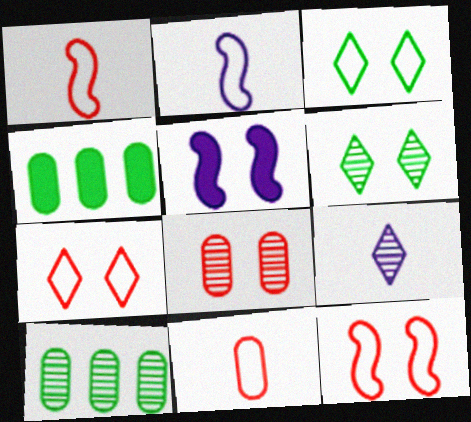[[3, 5, 8], 
[4, 9, 12]]